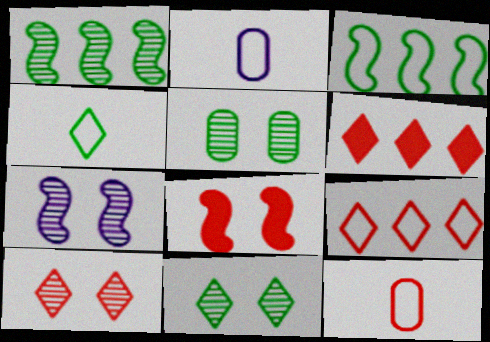[[5, 7, 10]]